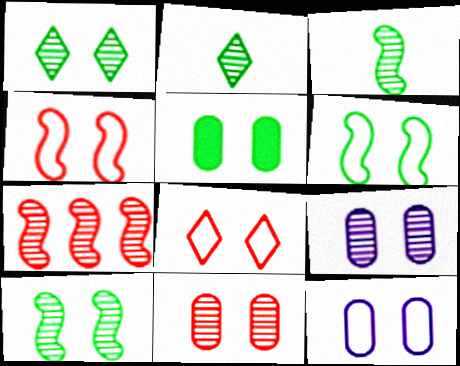[[1, 5, 6], 
[2, 7, 9], 
[5, 11, 12], 
[6, 8, 12]]